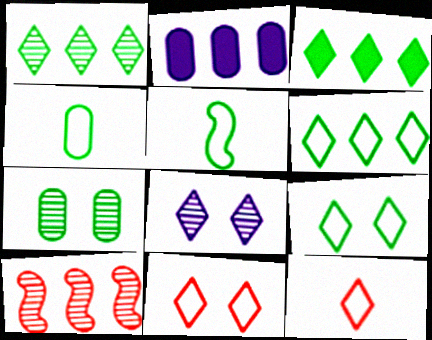[[1, 3, 6], 
[2, 6, 10], 
[3, 5, 7], 
[3, 8, 12]]